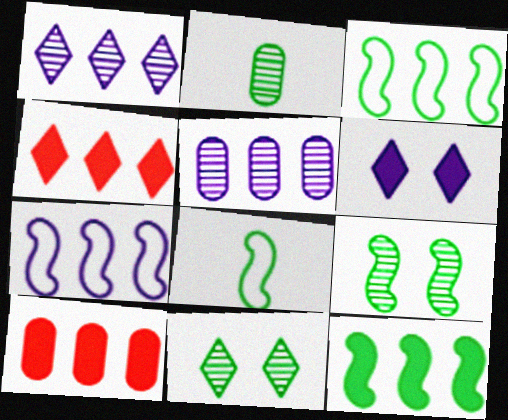[[1, 3, 10], 
[3, 4, 5], 
[8, 9, 12]]